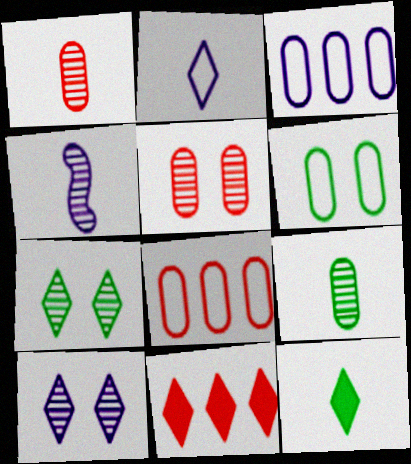[[2, 7, 11], 
[4, 6, 11]]